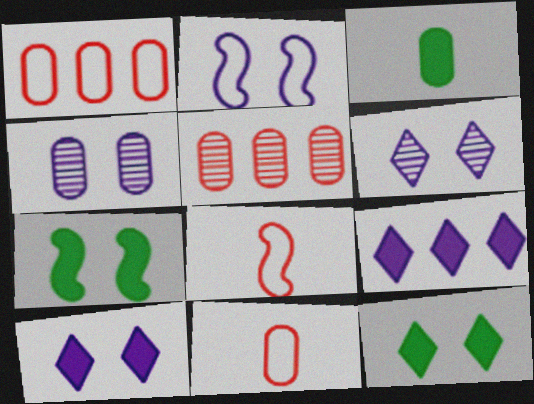[[1, 3, 4], 
[2, 4, 10]]